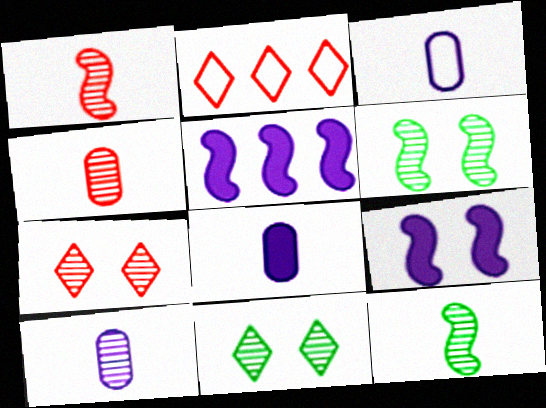[[2, 6, 8], 
[3, 8, 10]]